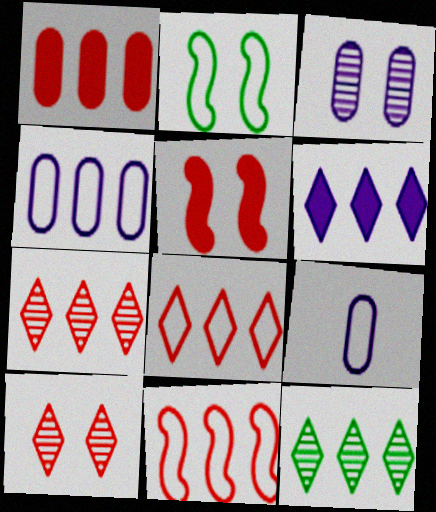[[1, 7, 11], 
[2, 8, 9], 
[5, 9, 12], 
[6, 8, 12]]